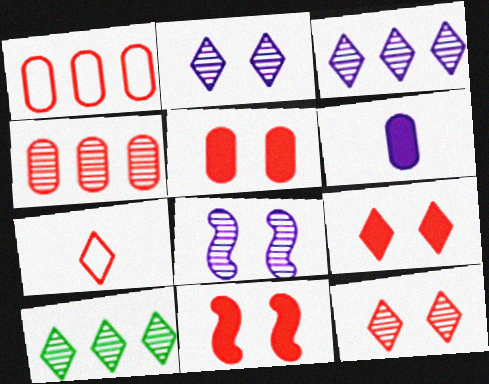[[4, 7, 11], 
[5, 9, 11]]